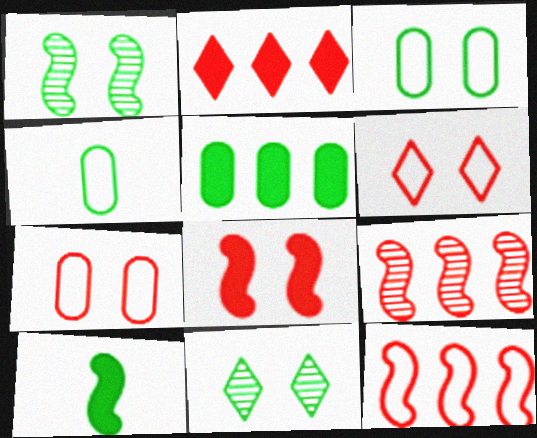[]